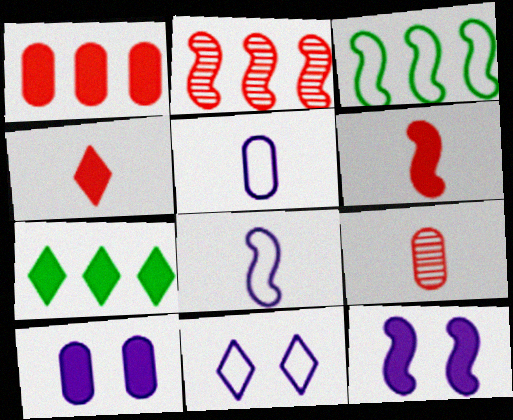[[6, 7, 10]]